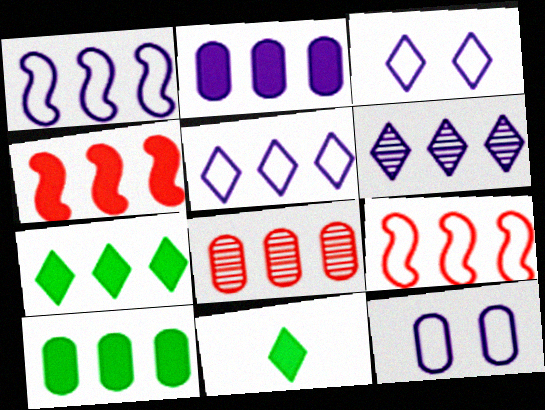[[1, 2, 6], 
[1, 7, 8], 
[2, 4, 7], 
[6, 9, 10]]